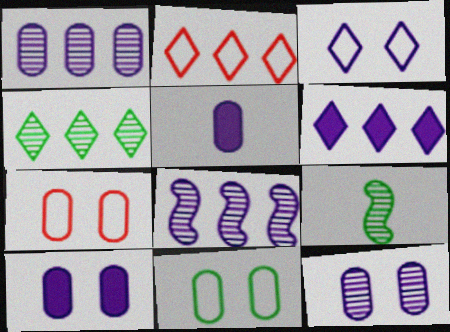[[2, 4, 6], 
[2, 9, 10], 
[3, 5, 8], 
[6, 7, 9]]